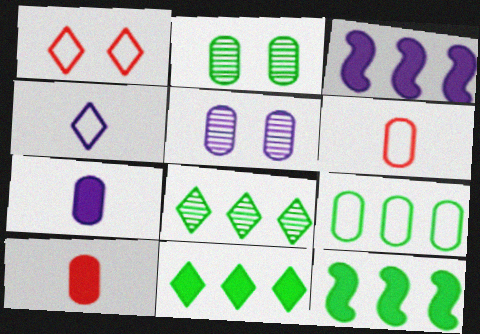[[3, 4, 5], 
[5, 9, 10], 
[8, 9, 12]]